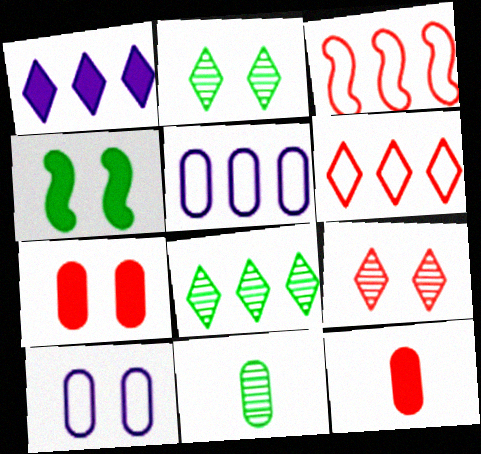[[1, 4, 12], 
[1, 6, 8], 
[3, 9, 12], 
[4, 9, 10], 
[5, 7, 11]]